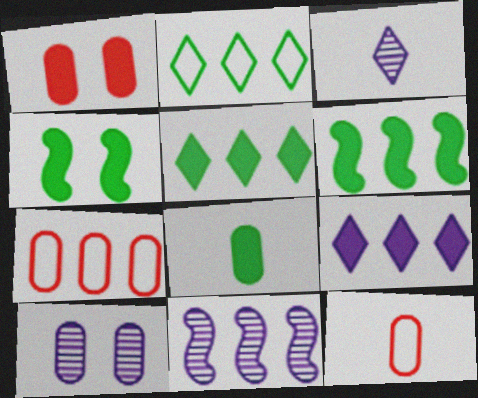[[3, 4, 7], 
[3, 10, 11], 
[4, 5, 8], 
[5, 7, 11], 
[7, 8, 10]]